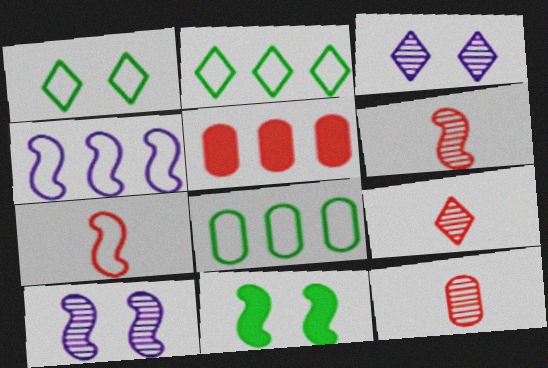[[4, 6, 11], 
[6, 9, 12]]